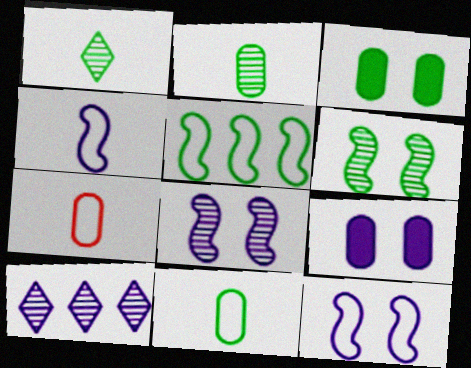[[1, 3, 5], 
[4, 9, 10]]